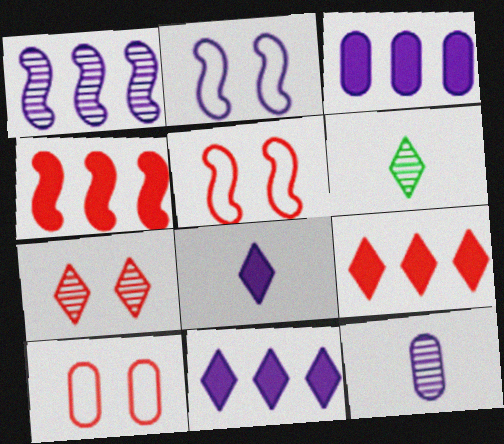[[2, 11, 12], 
[3, 5, 6]]